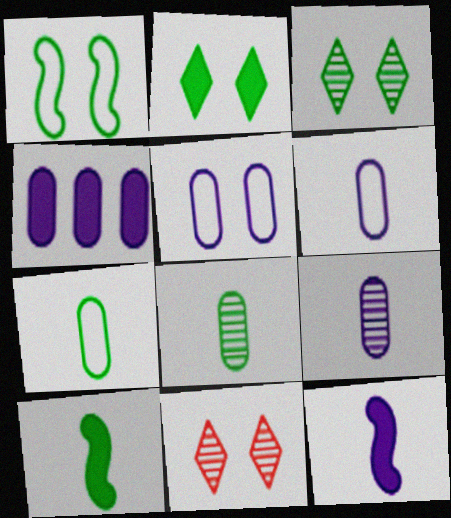[[4, 5, 9]]